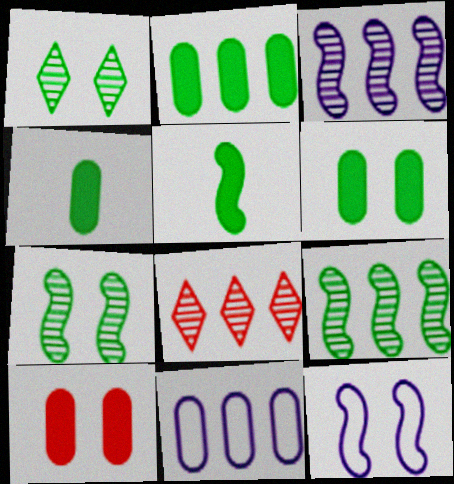[[1, 10, 12], 
[2, 4, 6], 
[4, 8, 12]]